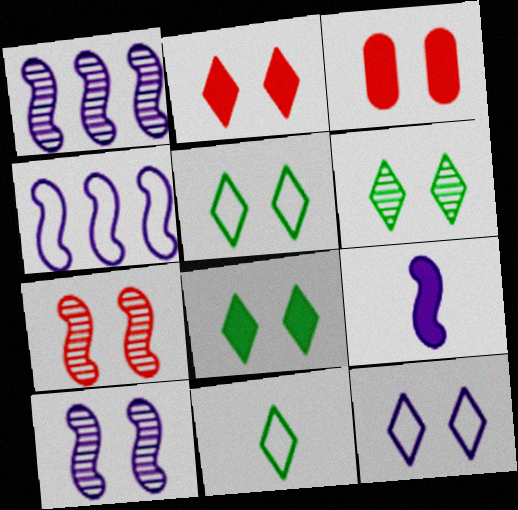[[1, 3, 11], 
[2, 6, 12], 
[3, 5, 10], 
[4, 9, 10], 
[5, 6, 8]]